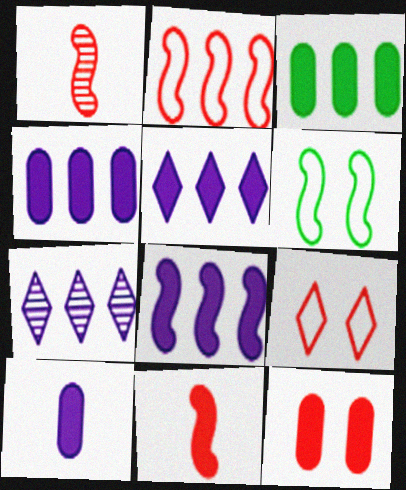[[1, 6, 8], 
[2, 3, 7], 
[3, 10, 12], 
[4, 5, 8]]